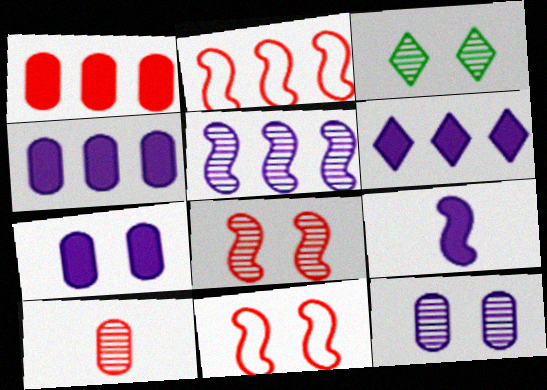[[3, 5, 10], 
[3, 7, 11], 
[3, 8, 12], 
[6, 7, 9]]